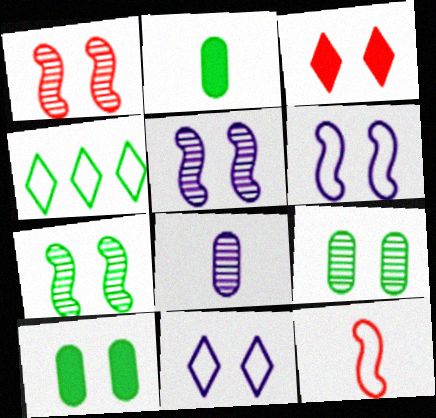[[1, 5, 7], 
[1, 10, 11], 
[2, 4, 7], 
[3, 6, 9]]